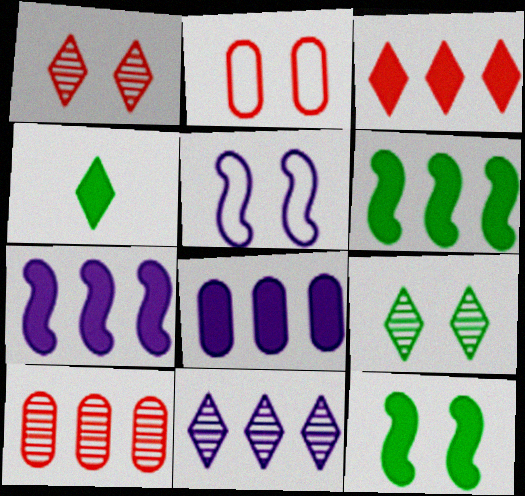[[3, 6, 8], 
[4, 5, 10]]